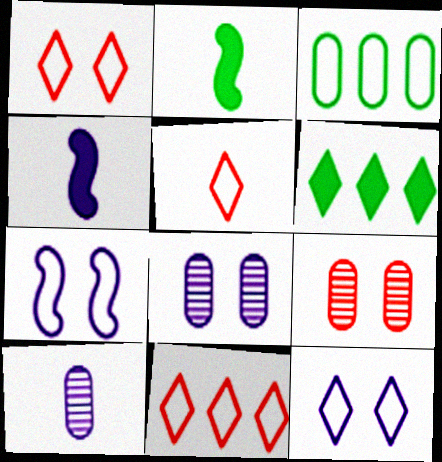[[1, 5, 11], 
[2, 5, 10], 
[2, 8, 11], 
[3, 5, 7]]